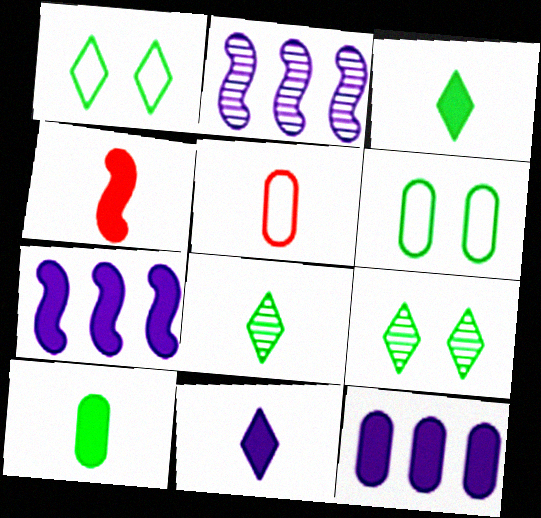[[4, 10, 11], 
[5, 7, 9]]